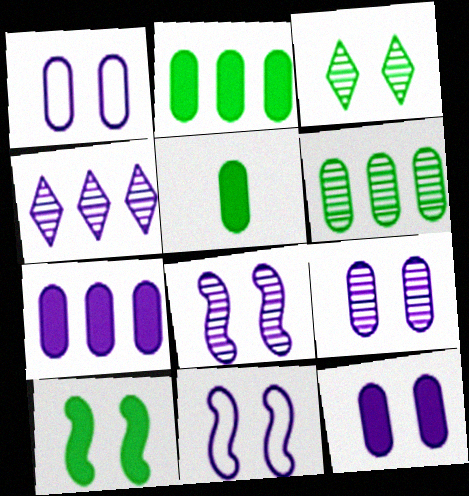[[1, 9, 12]]